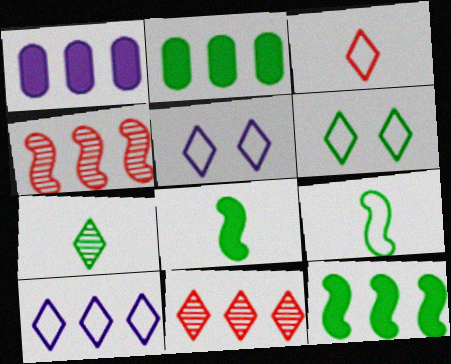[[2, 4, 10], 
[3, 6, 10]]